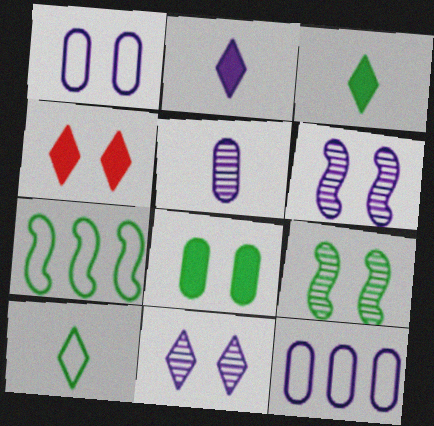[[1, 4, 9], 
[2, 6, 12], 
[4, 5, 7]]